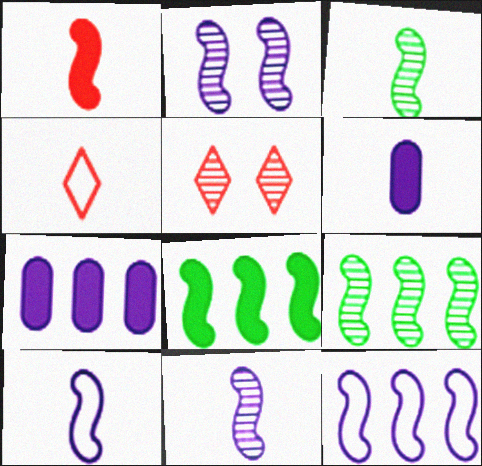[[1, 3, 10], 
[3, 4, 6]]